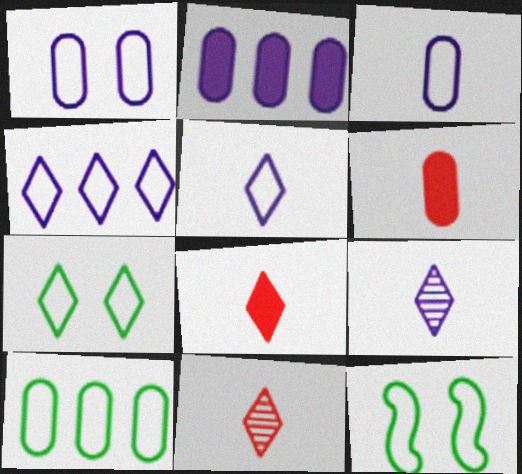[[2, 11, 12]]